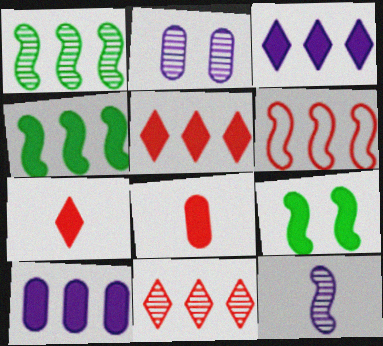[[3, 8, 9], 
[4, 5, 10], 
[6, 9, 12], 
[7, 9, 10]]